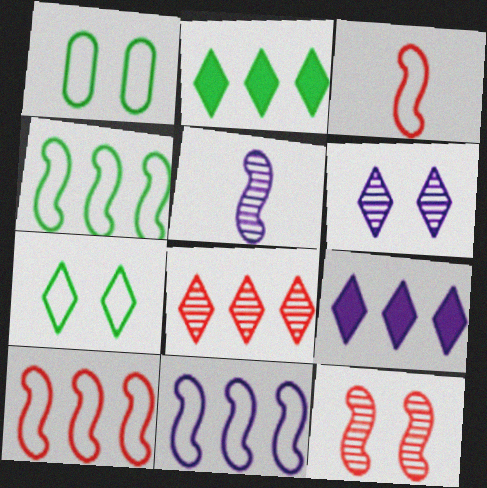[[4, 10, 11]]